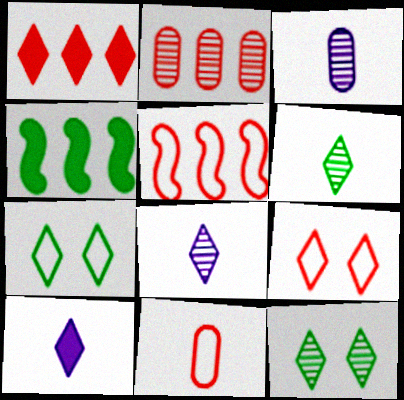[[1, 2, 5], 
[1, 7, 8], 
[3, 4, 9], 
[5, 9, 11]]